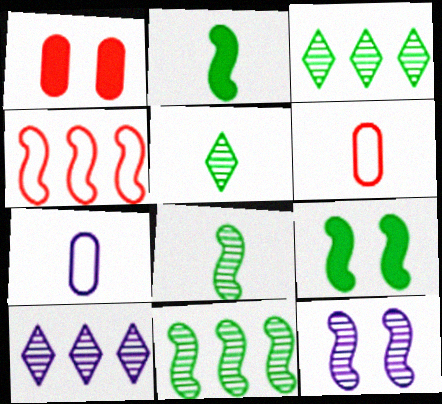[[2, 4, 12], 
[6, 9, 10]]